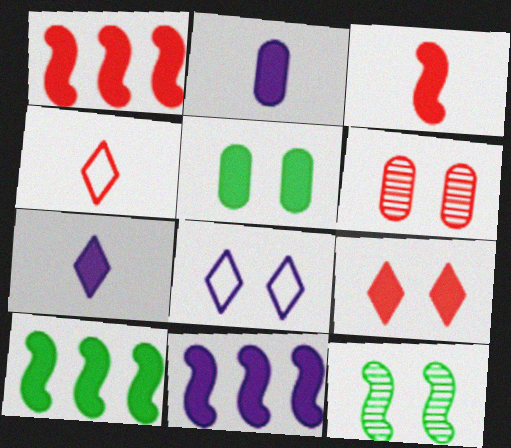[[1, 4, 6], 
[1, 5, 7], 
[1, 10, 11], 
[2, 9, 10]]